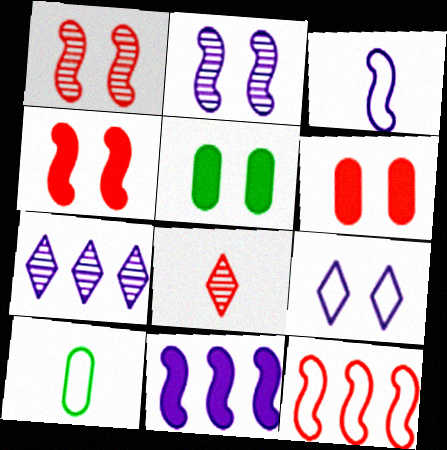[[1, 5, 9], 
[2, 3, 11], 
[4, 7, 10], 
[6, 8, 12], 
[9, 10, 12]]